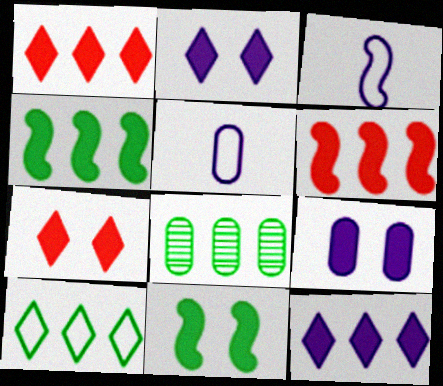[[3, 7, 8], 
[4, 8, 10], 
[7, 9, 11]]